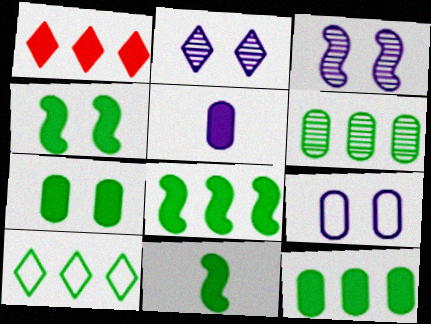[[1, 4, 5], 
[4, 8, 11], 
[6, 8, 10]]